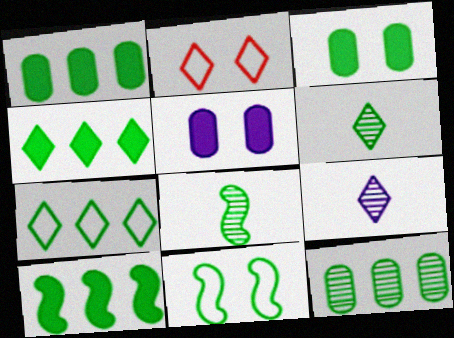[[1, 4, 10], 
[1, 6, 11], 
[2, 4, 9], 
[3, 7, 8], 
[7, 10, 12], 
[8, 10, 11]]